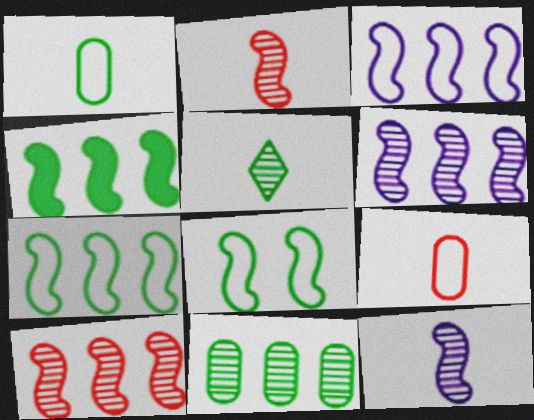[[3, 4, 10]]